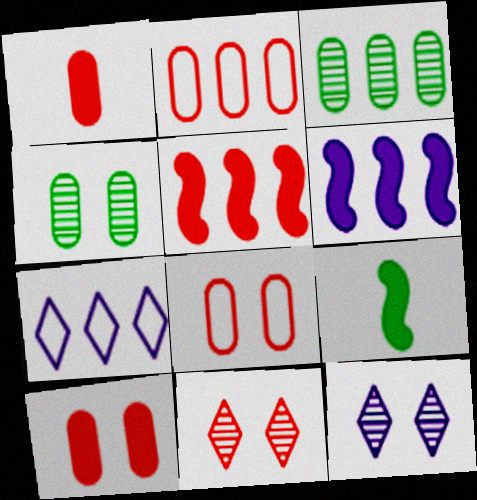[[2, 9, 12], 
[3, 5, 7]]